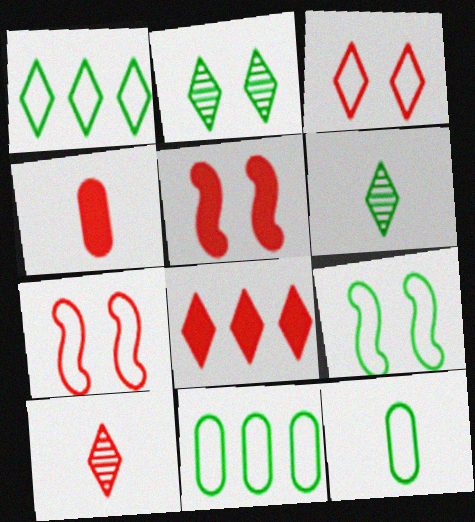[[1, 9, 12], 
[3, 8, 10], 
[4, 5, 8]]